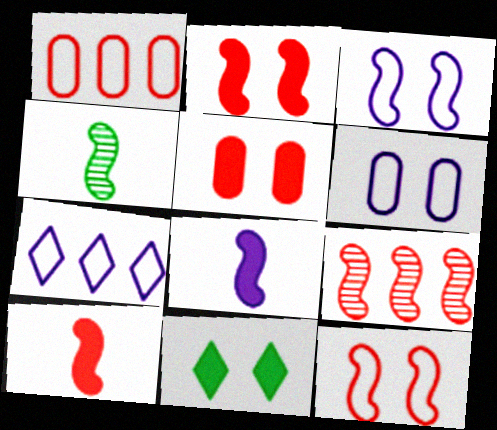[[4, 5, 7], 
[9, 10, 12]]